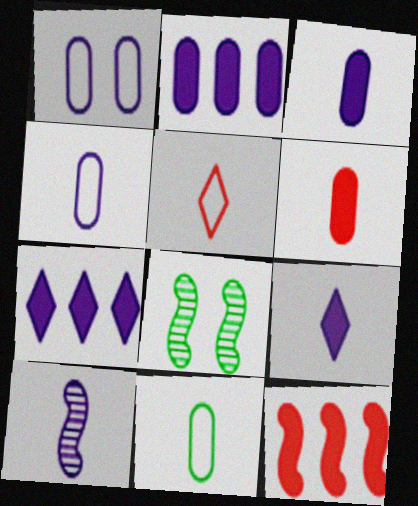[[1, 7, 10], 
[2, 5, 8], 
[4, 9, 10]]